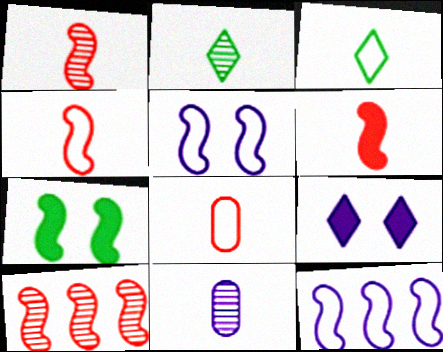[[1, 2, 11], 
[1, 4, 6], 
[1, 7, 12], 
[3, 6, 11], 
[9, 11, 12]]